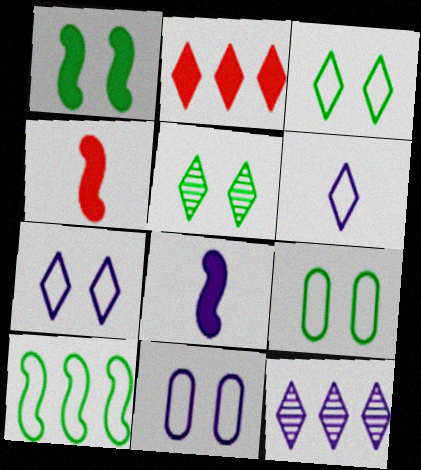[[1, 5, 9], 
[2, 5, 6], 
[4, 9, 12], 
[8, 11, 12]]